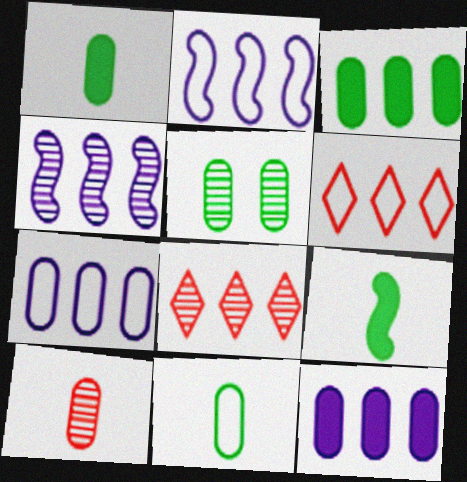[[2, 3, 8], 
[3, 4, 6], 
[3, 5, 11]]